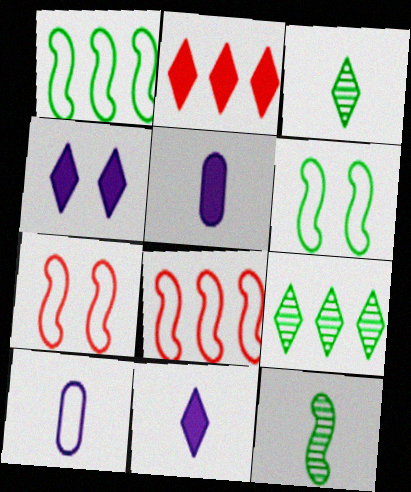[[5, 7, 9]]